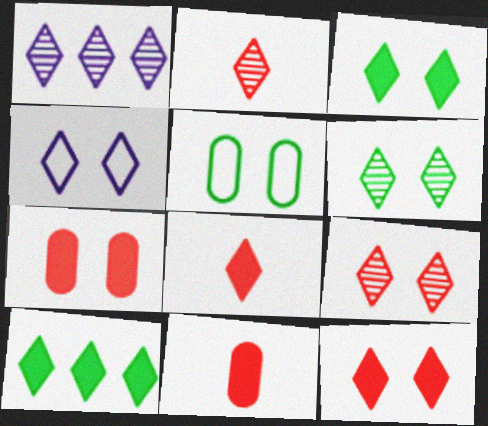[[1, 2, 6], 
[2, 4, 10], 
[3, 4, 9], 
[4, 6, 12]]